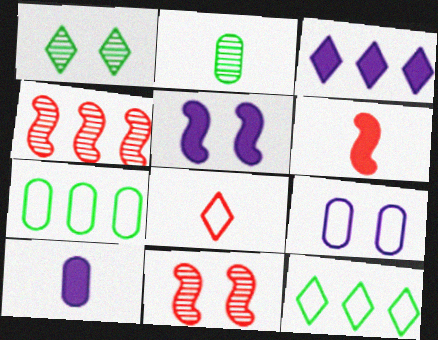[[1, 3, 8], 
[3, 4, 7], 
[3, 5, 10], 
[10, 11, 12]]